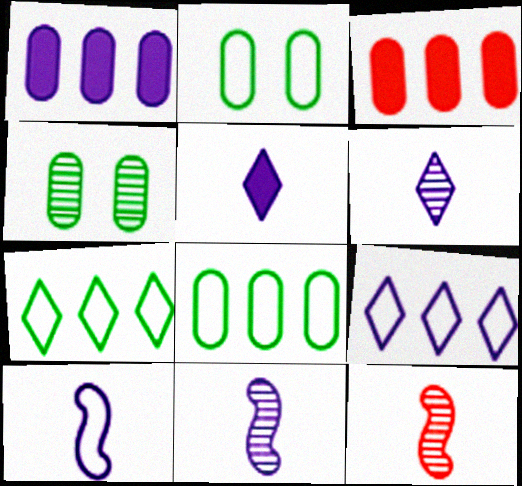[]